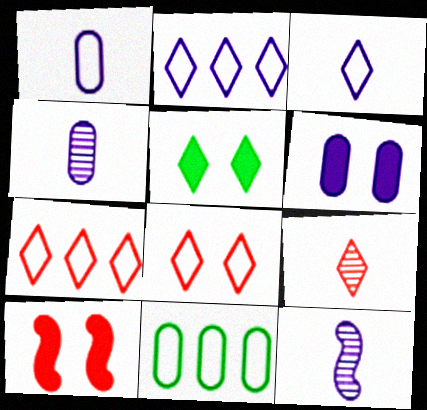[[2, 5, 9], 
[2, 6, 12], 
[5, 6, 10]]